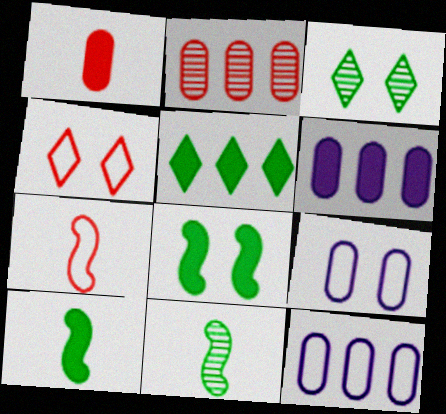[[3, 6, 7], 
[4, 6, 11]]